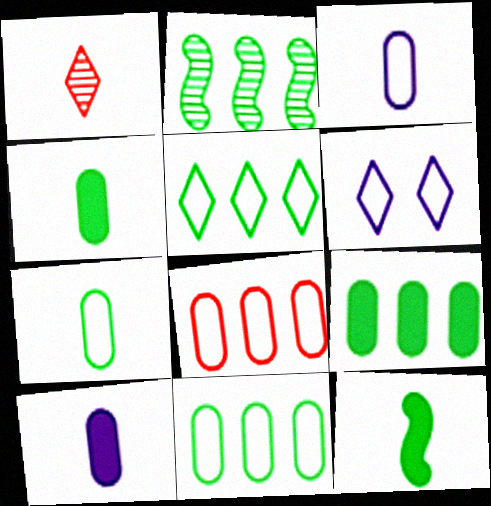[[1, 3, 12], 
[2, 5, 9]]